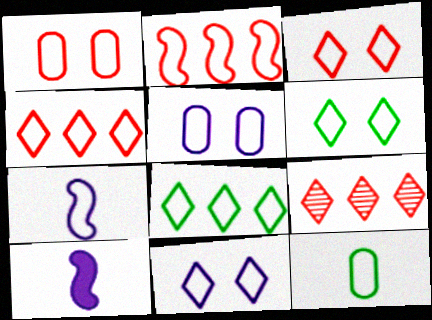[[1, 7, 8], 
[2, 11, 12], 
[3, 6, 11]]